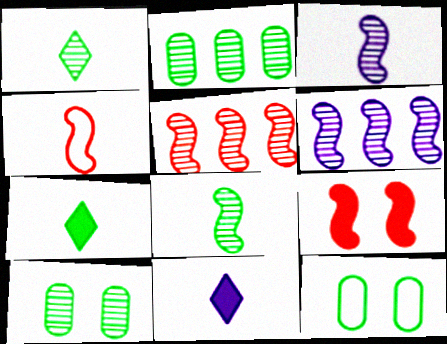[[4, 5, 9], 
[5, 11, 12]]